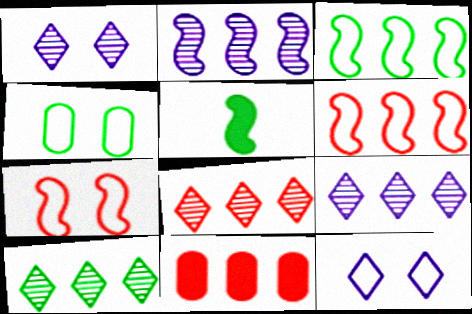[[2, 5, 7], 
[3, 9, 11], 
[4, 5, 10], 
[4, 7, 12], 
[6, 8, 11], 
[8, 9, 10]]